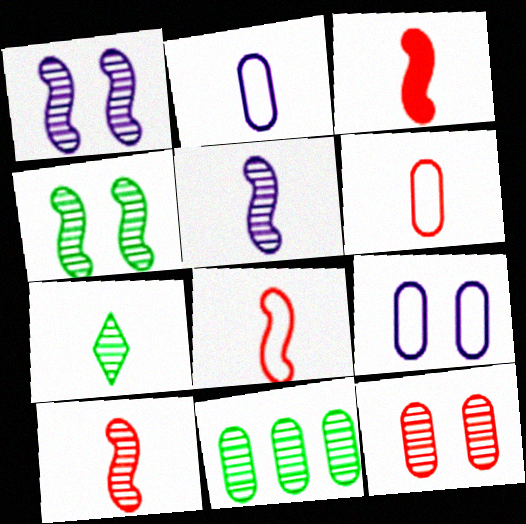[[2, 3, 7], 
[3, 8, 10], 
[4, 7, 11]]